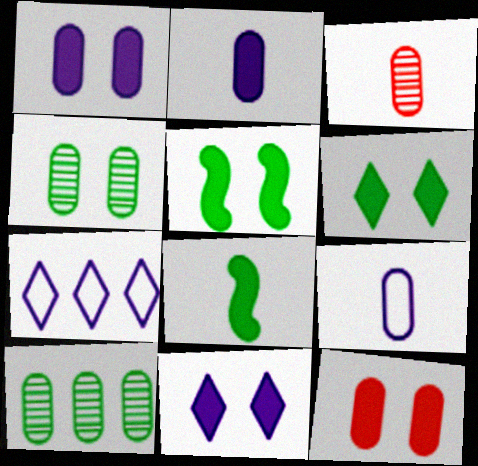[[3, 5, 7], 
[5, 11, 12], 
[9, 10, 12]]